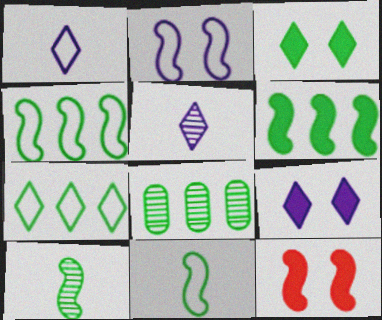[[1, 8, 12], 
[3, 8, 11], 
[6, 7, 8]]